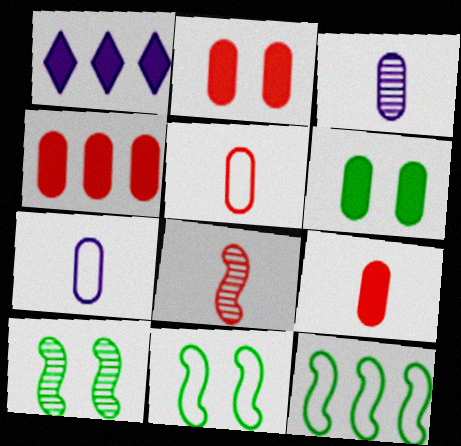[[1, 5, 10], 
[2, 4, 9]]